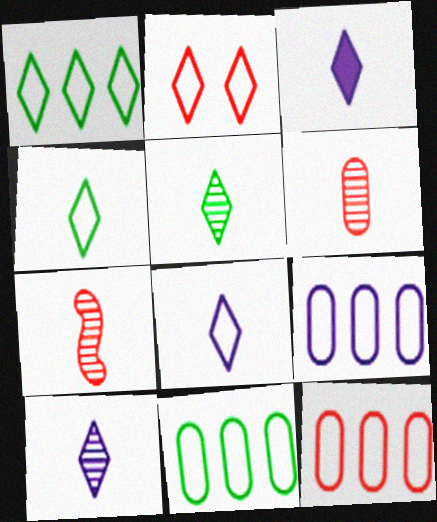[[1, 2, 8], 
[3, 8, 10], 
[9, 11, 12]]